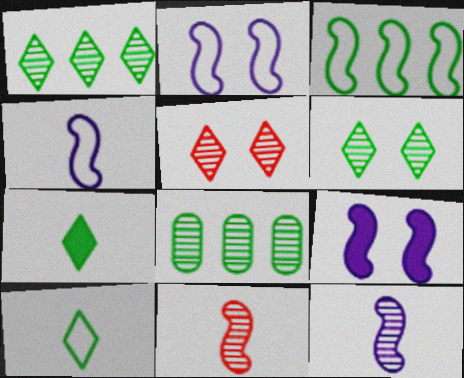[[3, 9, 11], 
[5, 8, 12]]